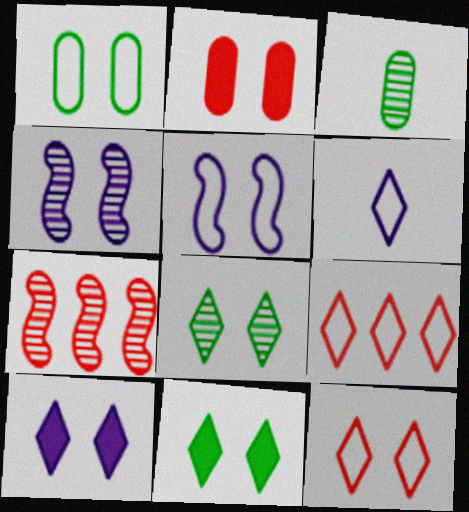[[1, 5, 12], 
[2, 5, 8], 
[8, 10, 12]]